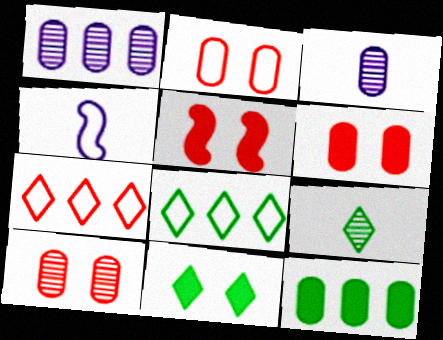[[2, 3, 12], 
[2, 4, 8], 
[2, 6, 10], 
[3, 5, 8], 
[8, 9, 11]]